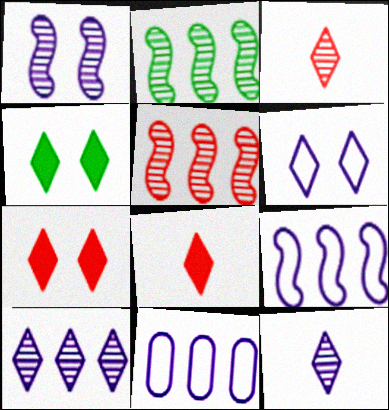[]